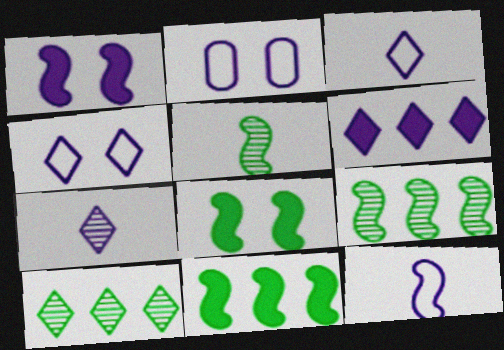[[4, 6, 7]]